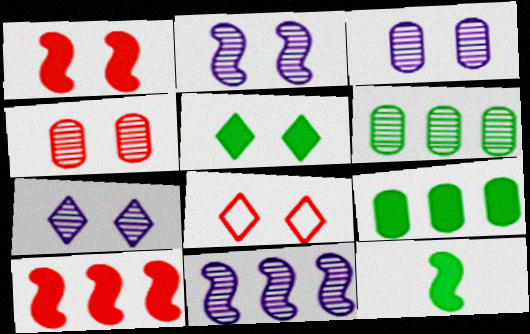[[1, 4, 8], 
[2, 3, 7], 
[5, 7, 8], 
[5, 9, 12]]